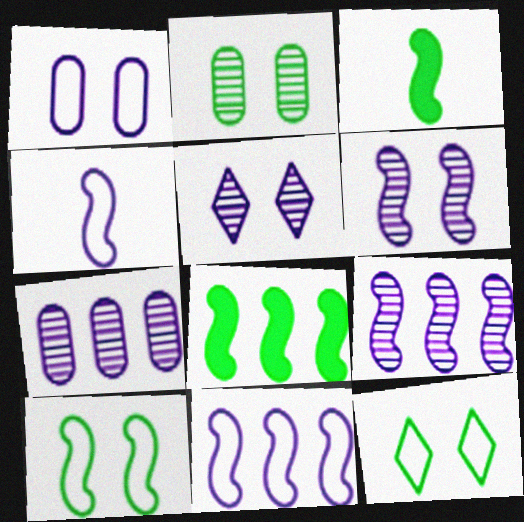[]